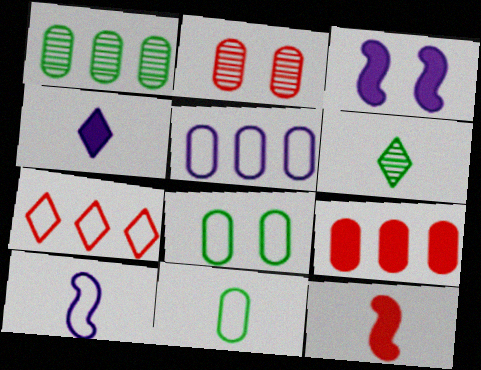[[1, 5, 9], 
[2, 7, 12], 
[7, 8, 10]]